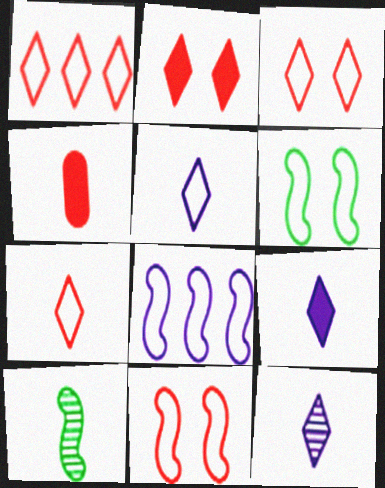[[1, 3, 7], 
[4, 5, 10], 
[5, 9, 12]]